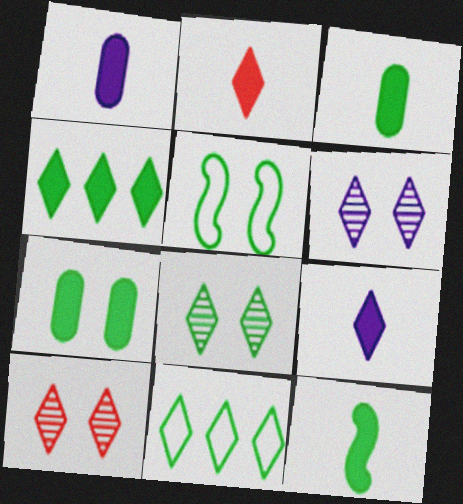[[1, 2, 12], 
[2, 6, 11], 
[4, 7, 12], 
[5, 7, 8], 
[6, 8, 10], 
[9, 10, 11]]